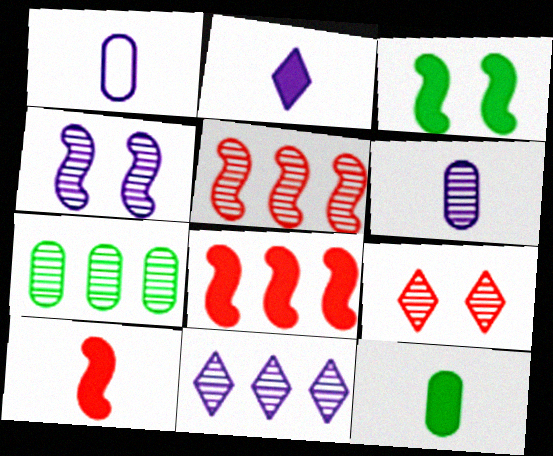[[2, 10, 12], 
[4, 6, 11], 
[5, 7, 11]]